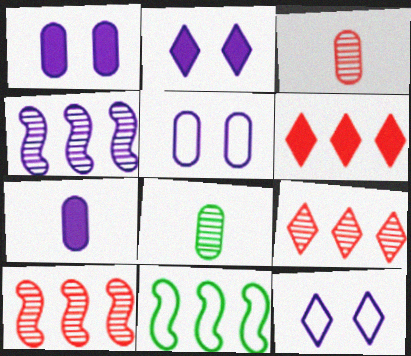[[2, 3, 11], 
[4, 7, 12]]